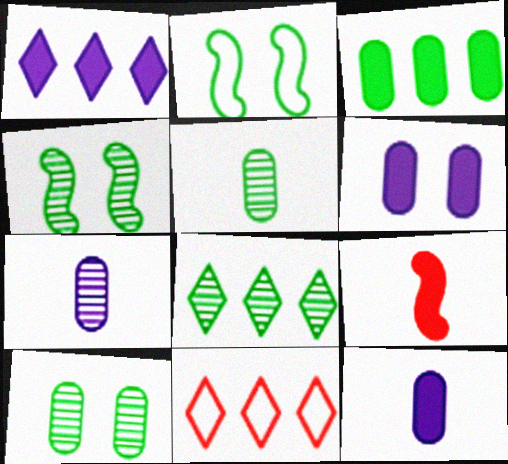[[1, 8, 11], 
[4, 5, 8], 
[4, 11, 12]]